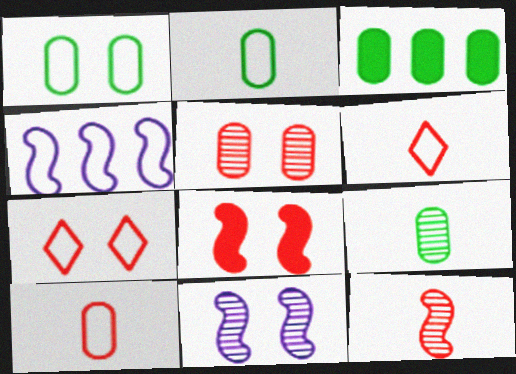[[1, 3, 9], 
[1, 4, 6], 
[2, 4, 7], 
[3, 6, 11], 
[5, 7, 8]]